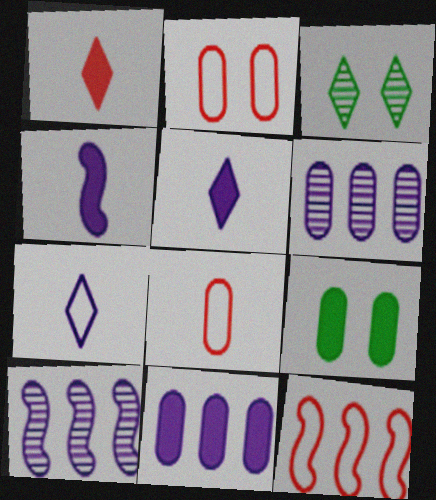[[6, 8, 9]]